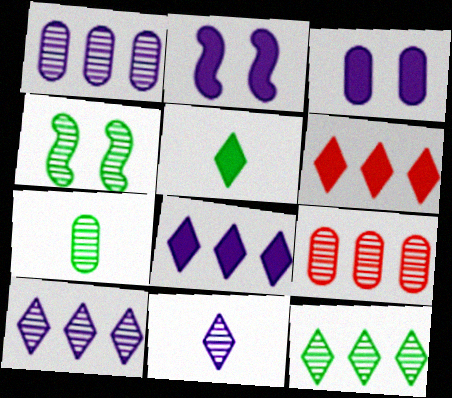[[4, 7, 12], 
[4, 9, 11]]